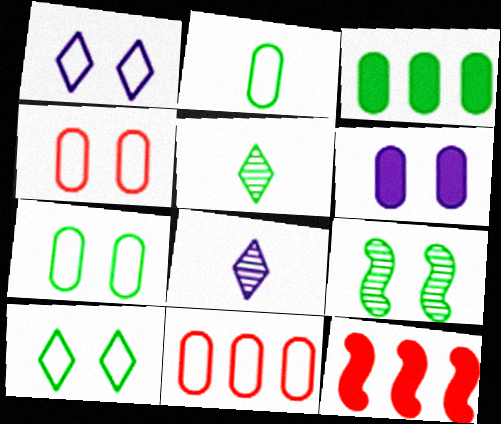[[7, 8, 12]]